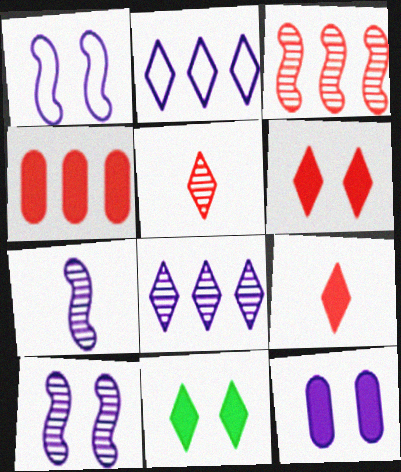[[2, 5, 11], 
[2, 7, 12]]